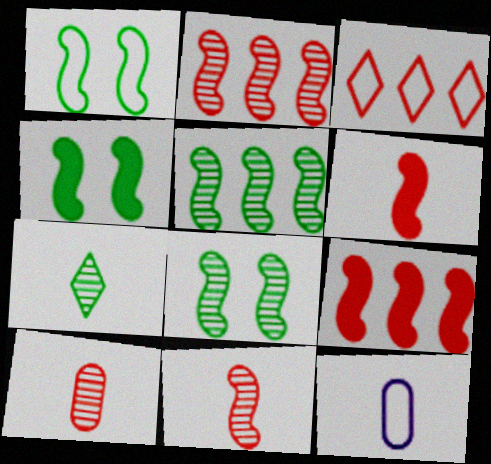[[1, 3, 12], 
[1, 4, 8], 
[6, 7, 12]]